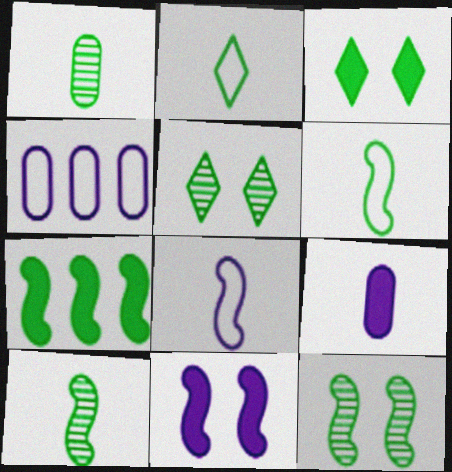[[6, 7, 12]]